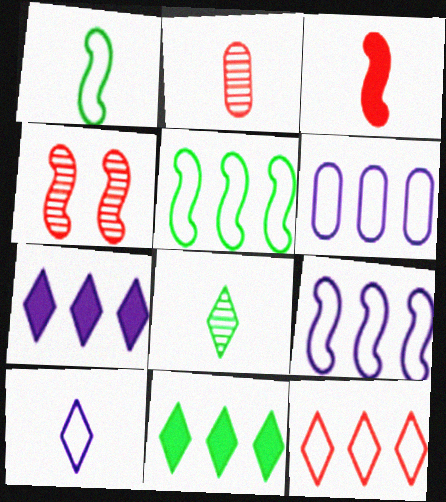[[5, 6, 12]]